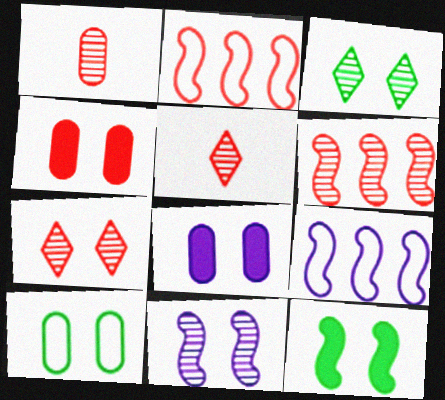[[1, 6, 7], 
[2, 4, 5], 
[3, 10, 12]]